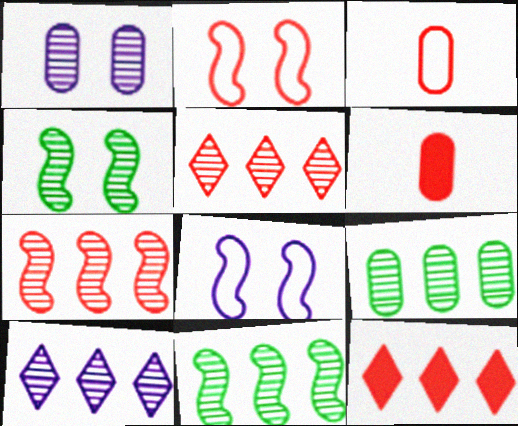[[2, 5, 6], 
[7, 9, 10]]